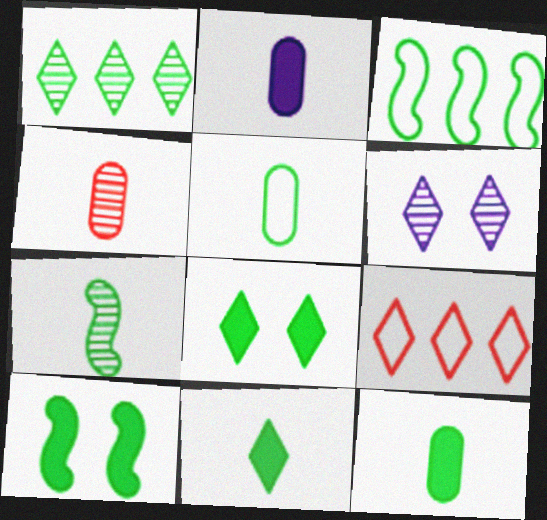[[1, 5, 10], 
[2, 4, 5], 
[3, 7, 10], 
[5, 7, 11], 
[6, 9, 11]]